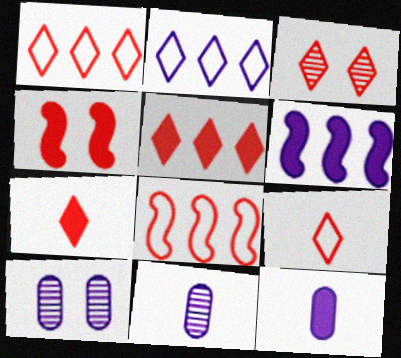[[1, 3, 7], 
[3, 5, 9]]